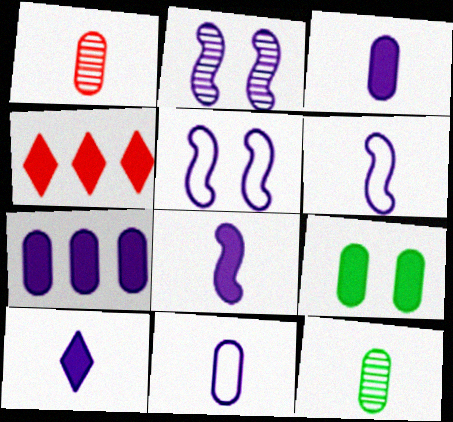[[3, 8, 10], 
[4, 5, 12], 
[4, 8, 9]]